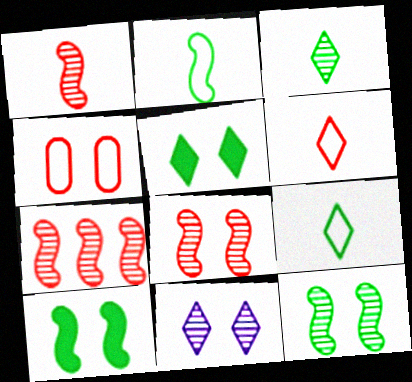[[1, 7, 8], 
[4, 10, 11]]